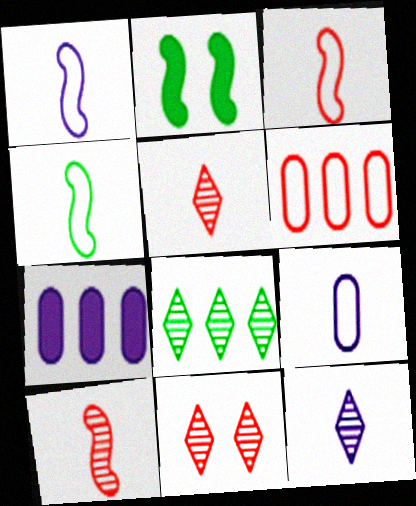[[1, 3, 4], 
[2, 6, 12], 
[4, 7, 11], 
[8, 11, 12]]